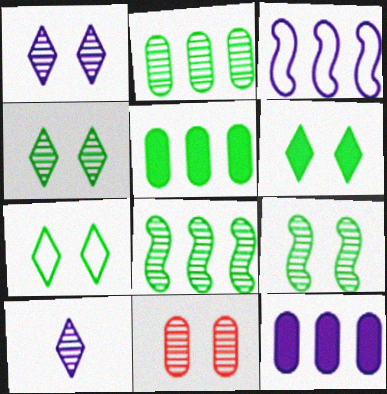[[1, 9, 11], 
[4, 6, 7], 
[8, 10, 11]]